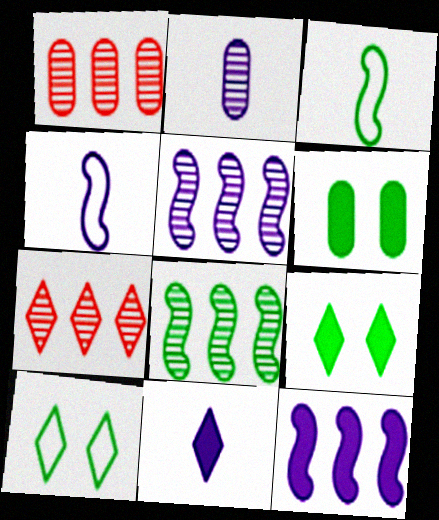[[1, 4, 9], 
[2, 4, 11], 
[4, 6, 7], 
[7, 10, 11]]